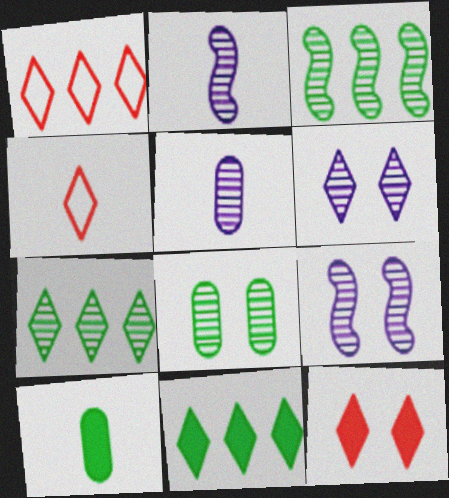[[1, 9, 10], 
[2, 4, 10], 
[4, 6, 11]]